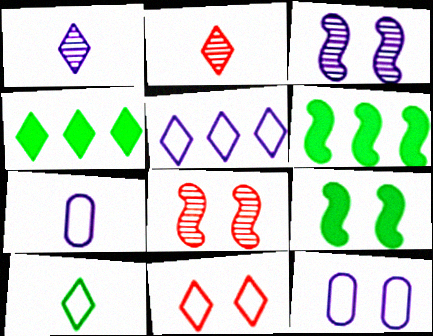[[1, 4, 11], 
[2, 6, 12], 
[4, 7, 8], 
[5, 10, 11]]